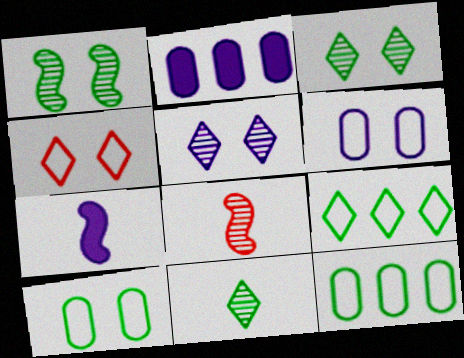[]